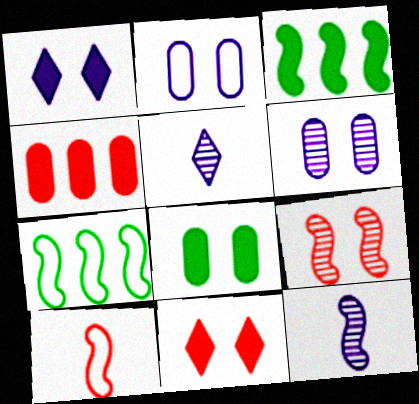[]